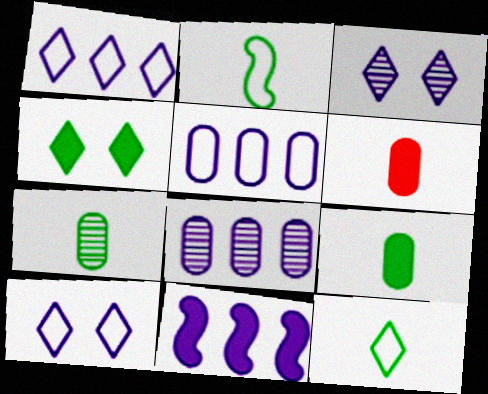[[1, 8, 11], 
[4, 6, 11]]